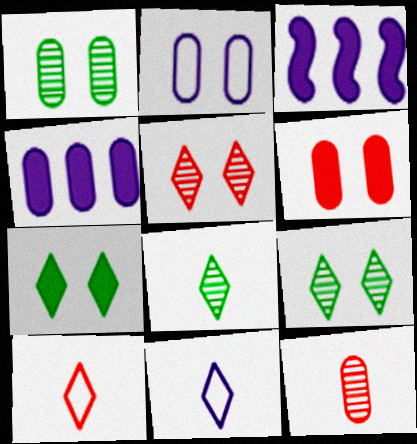[[1, 2, 6], 
[1, 3, 10]]